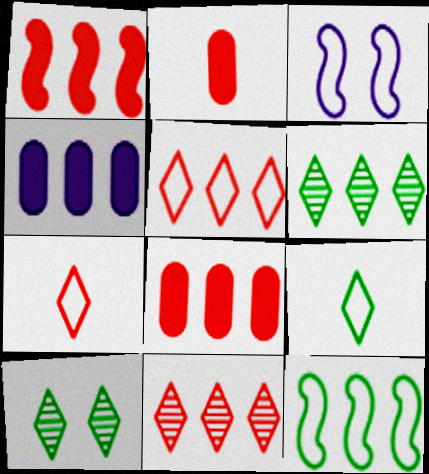[[2, 3, 6], 
[4, 11, 12]]